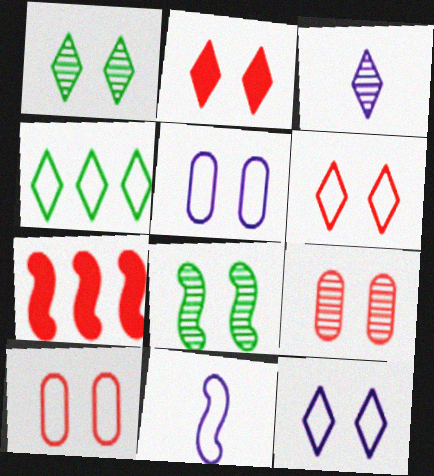[[1, 2, 12], 
[2, 3, 4], 
[2, 5, 8], 
[4, 10, 11], 
[7, 8, 11]]